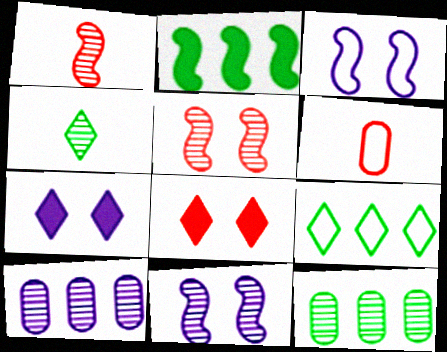[[1, 2, 3], 
[2, 9, 12], 
[3, 6, 9], 
[4, 5, 10]]